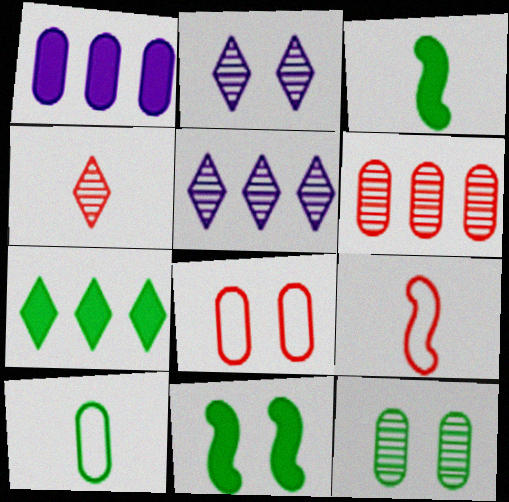[[2, 8, 11], 
[3, 5, 8]]